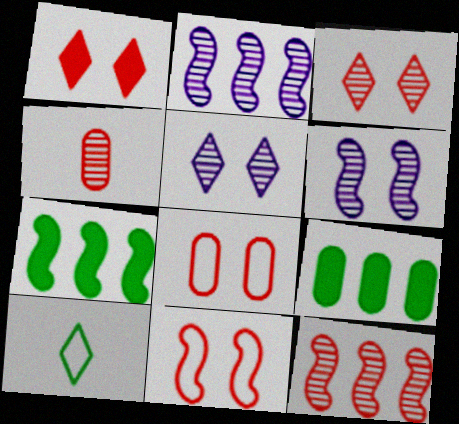[[3, 4, 12]]